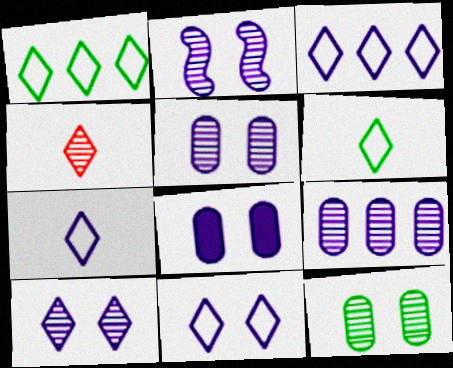[[2, 5, 10], 
[2, 8, 11], 
[3, 7, 11]]